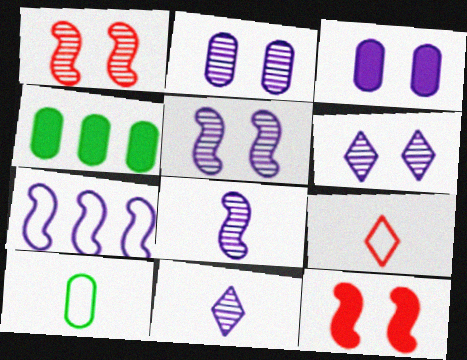[[2, 5, 6], 
[3, 7, 11], 
[4, 5, 9]]